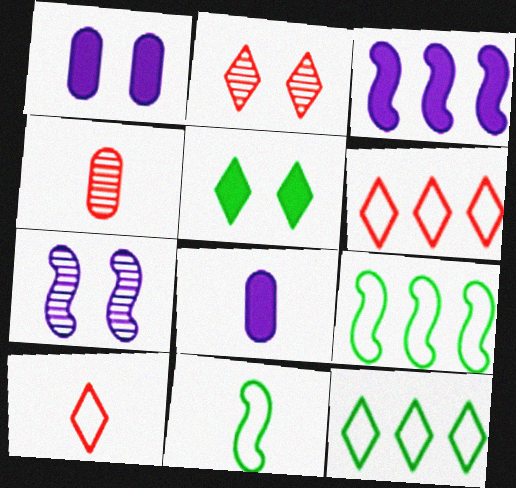[[2, 8, 9]]